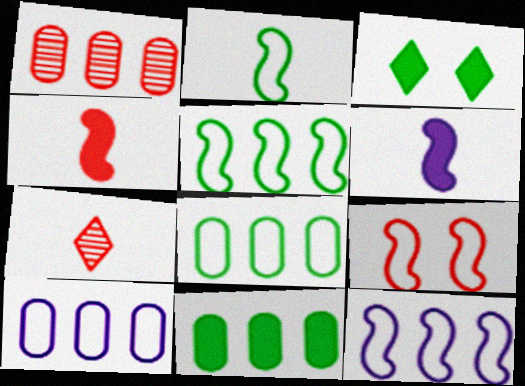[[1, 10, 11], 
[2, 9, 12]]